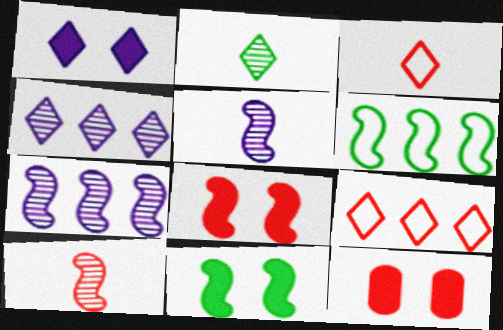[[1, 2, 9], 
[1, 11, 12], 
[5, 6, 8], 
[9, 10, 12]]